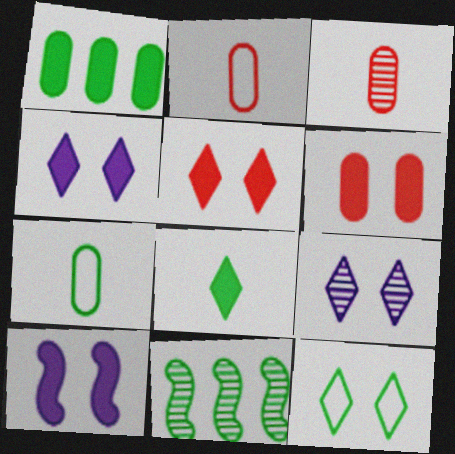[[2, 4, 11], 
[3, 9, 11], 
[5, 9, 12]]